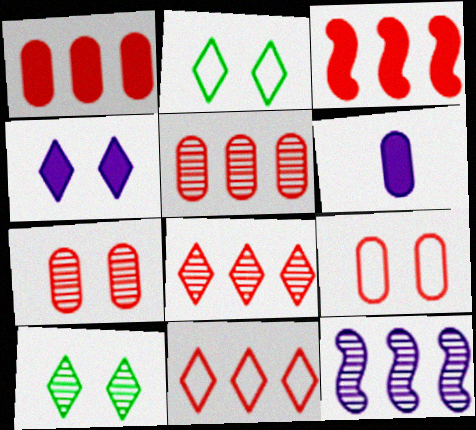[[3, 5, 11]]